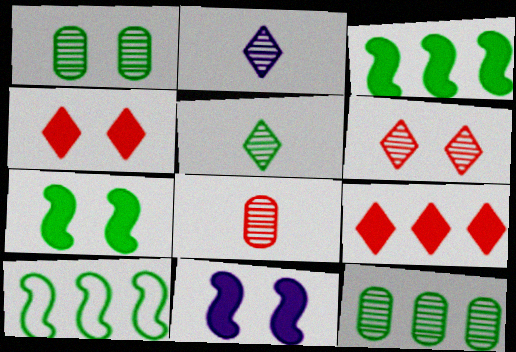[]